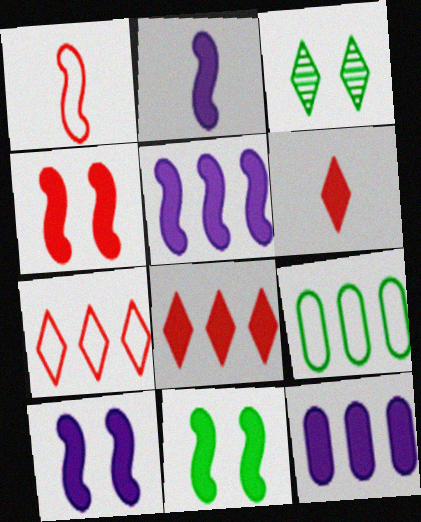[[1, 3, 12], 
[2, 5, 10], 
[4, 10, 11], 
[6, 11, 12]]